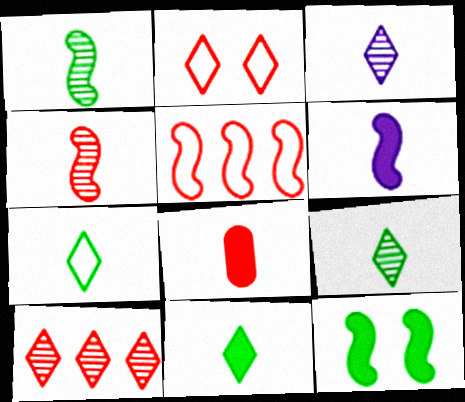[[6, 8, 11], 
[7, 9, 11]]